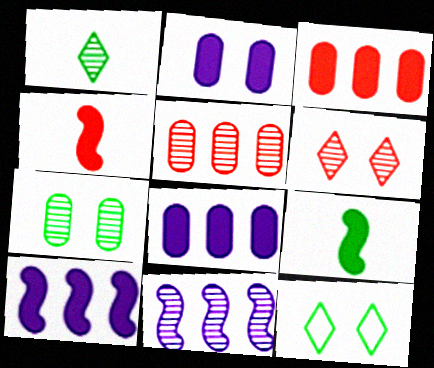[]